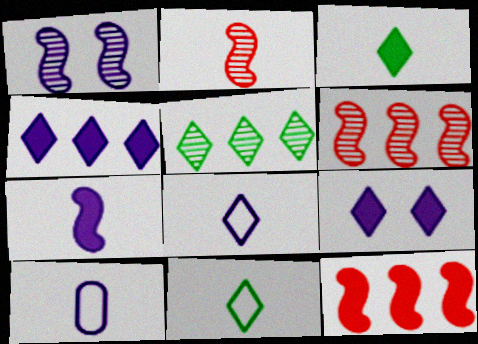[[1, 4, 10], 
[2, 3, 10]]